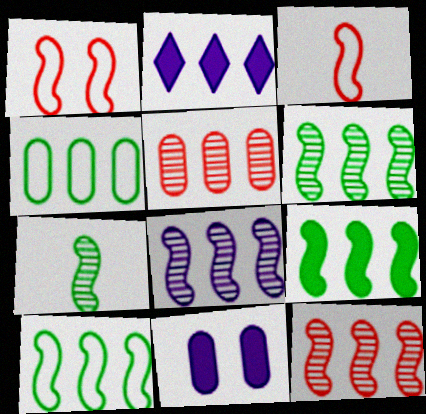[[2, 4, 12], 
[2, 5, 10], 
[6, 8, 12], 
[6, 9, 10]]